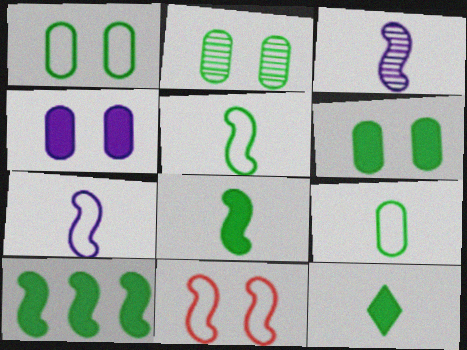[[1, 2, 6], 
[3, 10, 11], 
[6, 10, 12]]